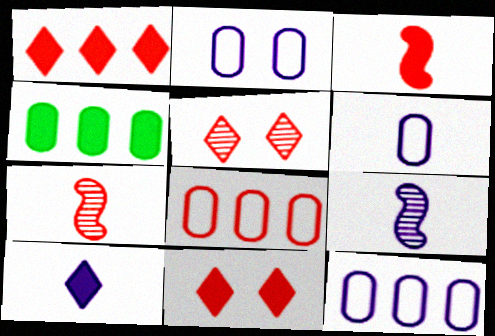[[2, 6, 12], 
[3, 5, 8], 
[6, 9, 10], 
[7, 8, 11]]